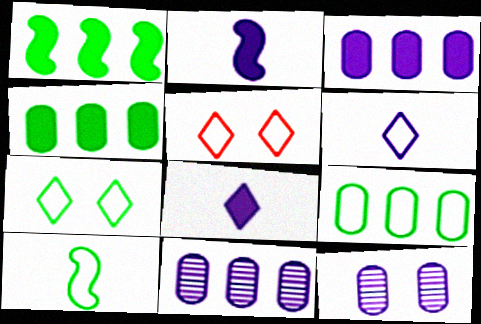[[7, 9, 10]]